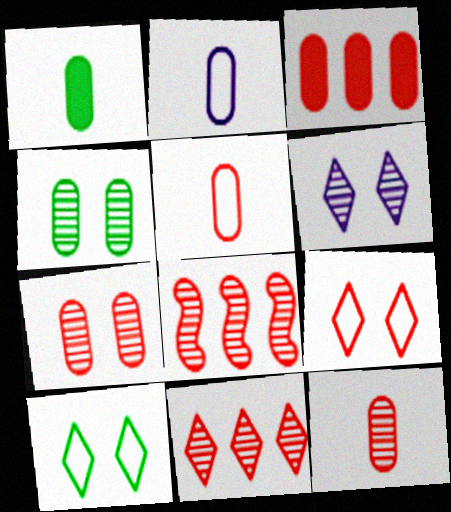[[1, 2, 12], 
[2, 3, 4], 
[3, 5, 7]]